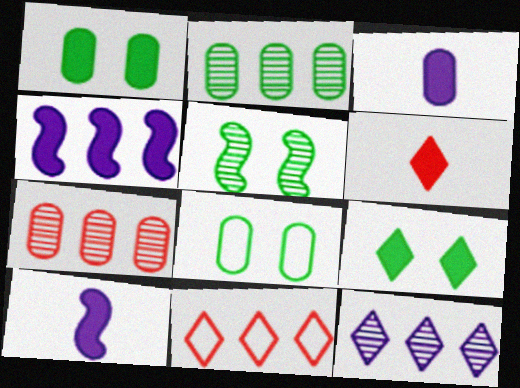[[1, 4, 6], 
[2, 4, 11], 
[3, 5, 11], 
[3, 7, 8], 
[5, 8, 9]]